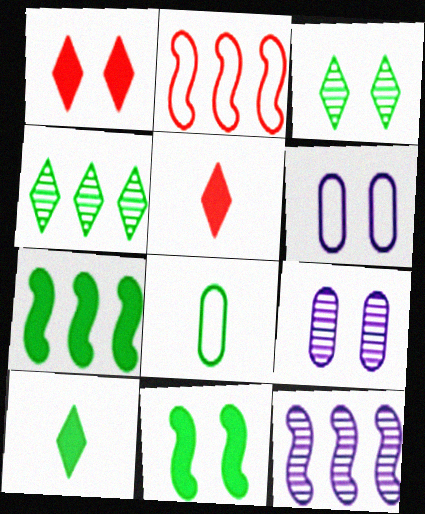[[1, 8, 12], 
[2, 7, 12], 
[2, 9, 10], 
[3, 7, 8], 
[4, 8, 11]]